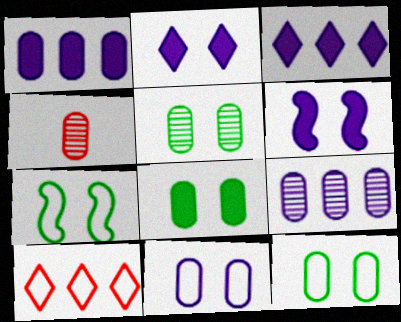[[1, 4, 12], 
[3, 4, 7], 
[4, 5, 9], 
[5, 8, 12]]